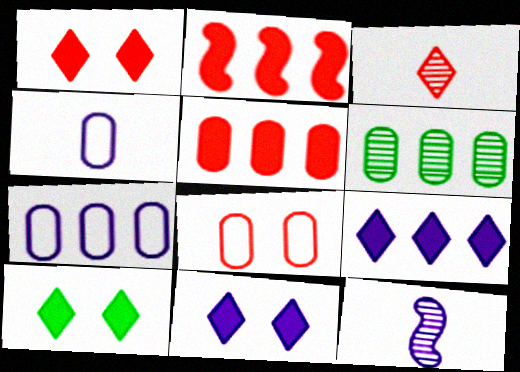[[1, 10, 11], 
[2, 3, 8], 
[5, 6, 7], 
[7, 11, 12]]